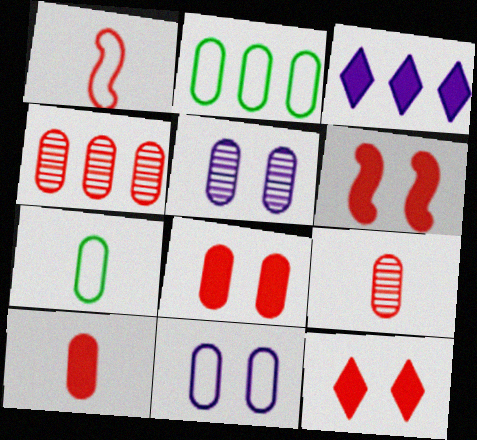[[1, 4, 12], 
[2, 5, 10], 
[6, 8, 12]]